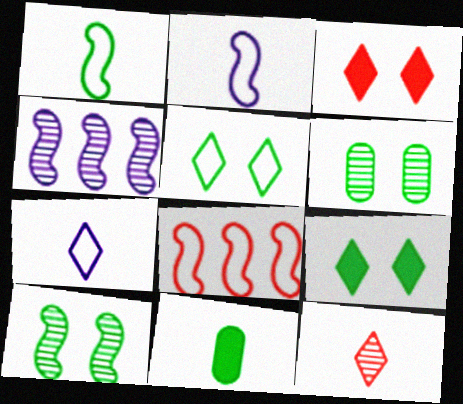[[2, 11, 12], 
[4, 6, 12]]